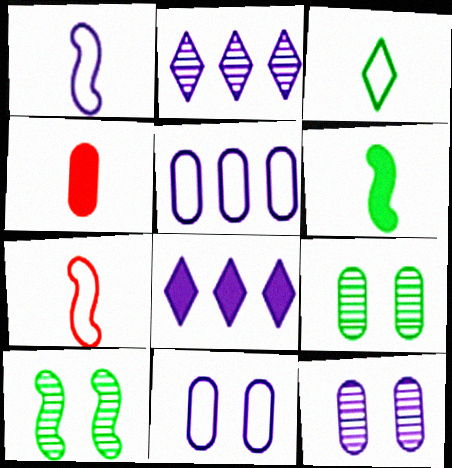[[1, 8, 12], 
[4, 5, 9], 
[7, 8, 9]]